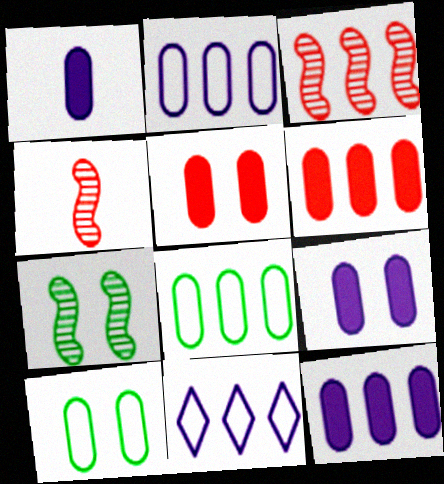[[1, 9, 12]]